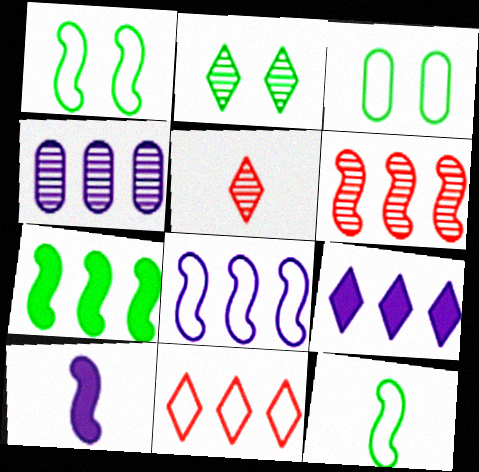[[1, 6, 10], 
[4, 7, 11], 
[4, 8, 9], 
[6, 7, 8]]